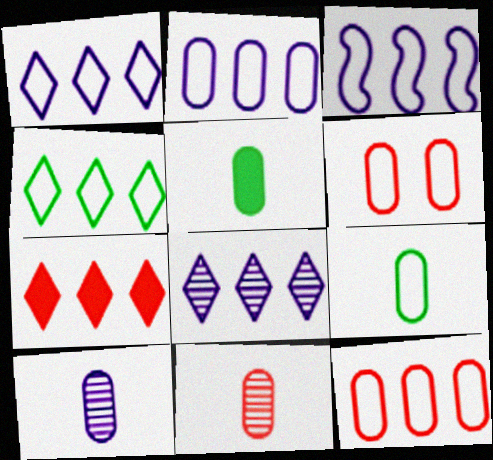[[1, 2, 3], 
[2, 6, 9], 
[3, 4, 12], 
[4, 7, 8]]